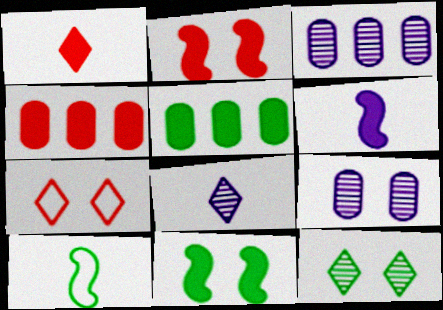[[1, 2, 4], 
[5, 10, 12], 
[7, 9, 11]]